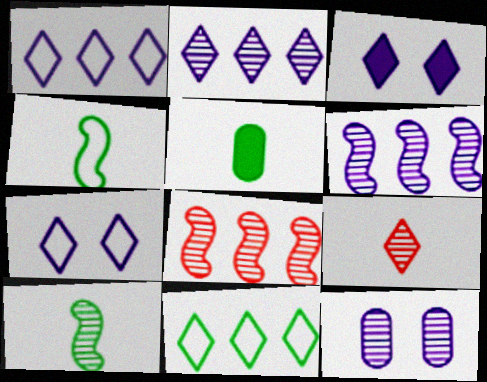[[3, 9, 11], 
[5, 7, 8]]